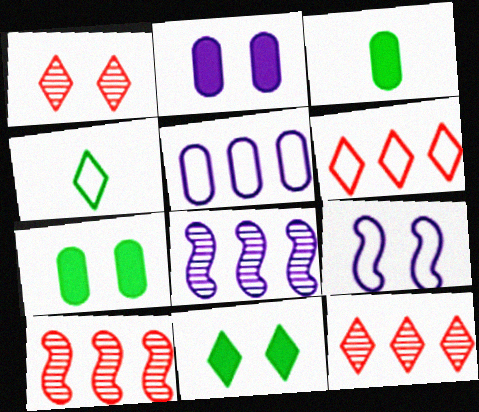[[1, 7, 9], 
[2, 4, 10], 
[3, 9, 12]]